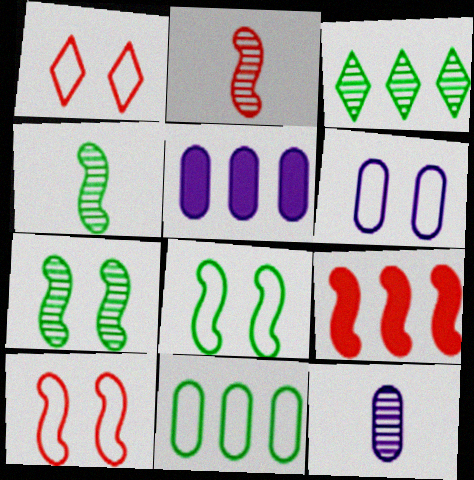[[1, 4, 5], 
[1, 6, 8], 
[2, 9, 10], 
[5, 6, 12]]